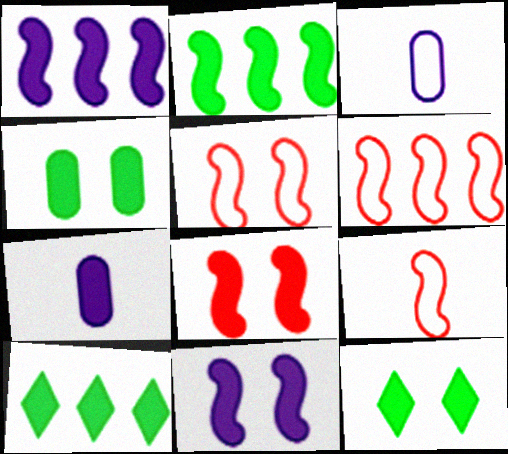[[5, 6, 9], 
[7, 8, 10]]